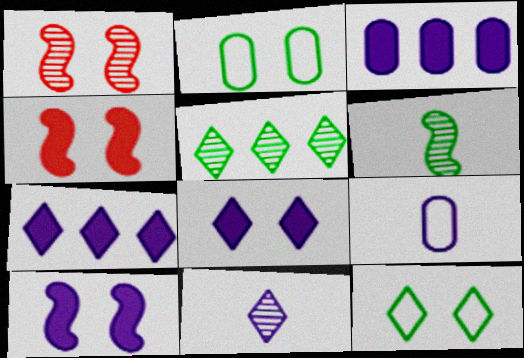[[1, 2, 8], 
[4, 5, 9]]